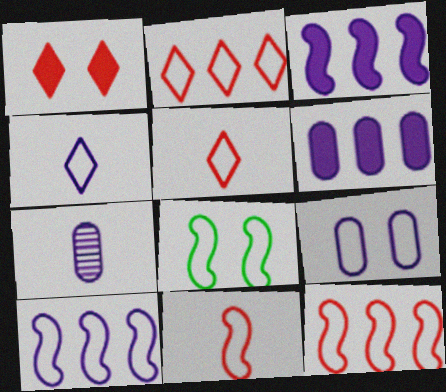[[4, 9, 10], 
[6, 7, 9], 
[8, 10, 11]]